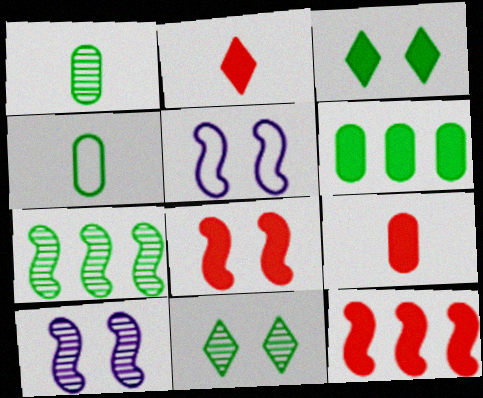[[1, 7, 11], 
[3, 4, 7]]